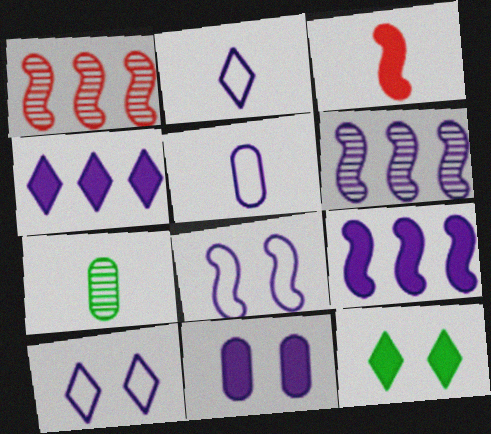[[1, 5, 12], 
[2, 3, 7], 
[2, 6, 11]]